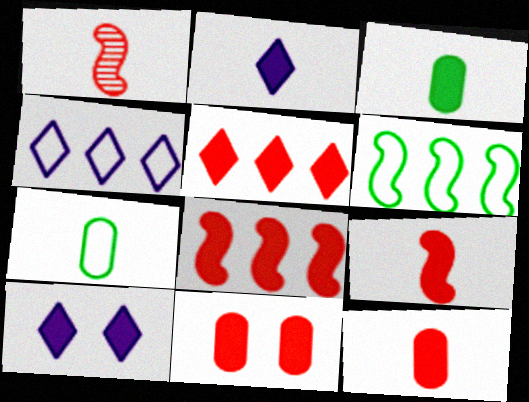[[1, 2, 7], 
[2, 3, 9], 
[3, 8, 10], 
[5, 9, 11]]